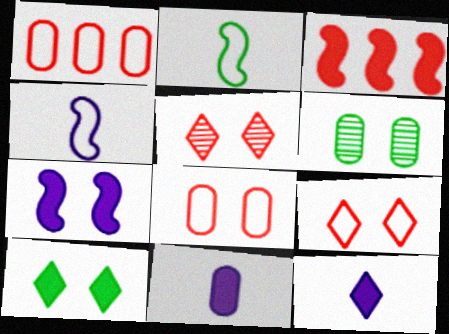[[1, 6, 11], 
[3, 10, 11], 
[6, 7, 9]]